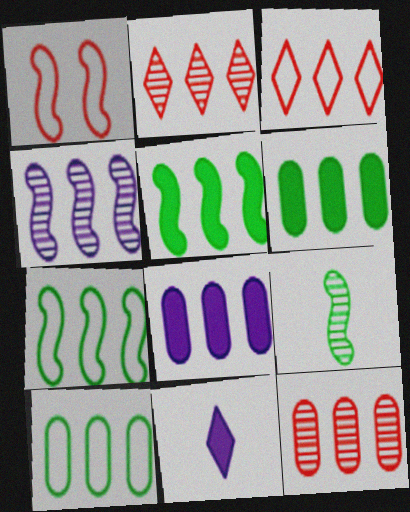[[2, 7, 8], 
[3, 4, 6], 
[8, 10, 12]]